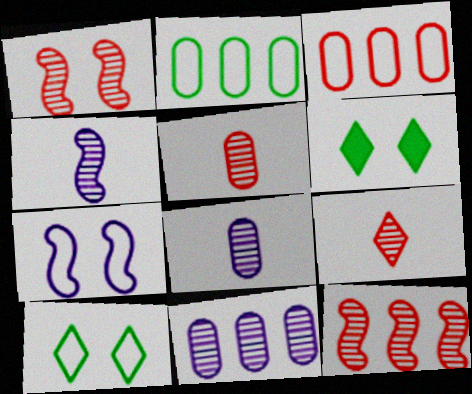[[3, 4, 6]]